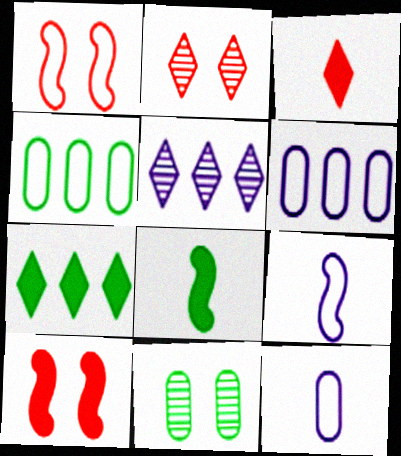[[2, 6, 8]]